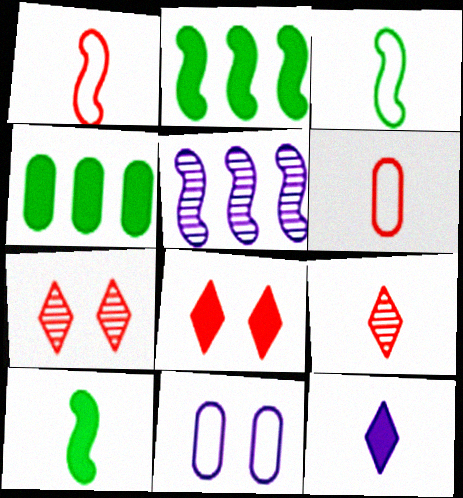[[2, 9, 11], 
[5, 11, 12]]